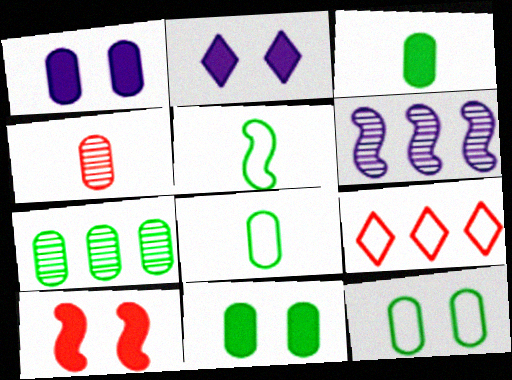[[2, 10, 11], 
[3, 7, 12], 
[4, 9, 10], 
[5, 6, 10], 
[7, 8, 11]]